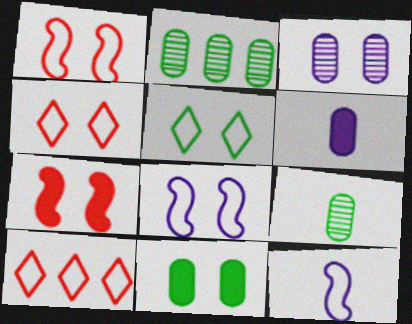[[3, 5, 7]]